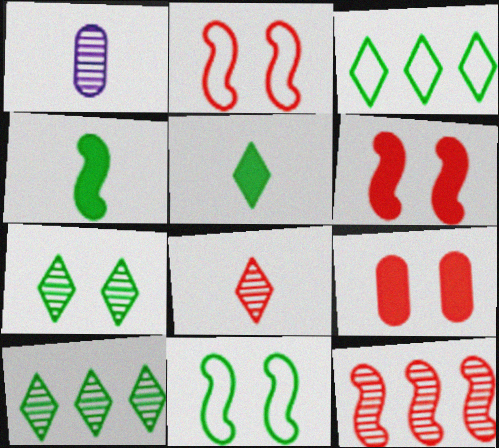[[1, 3, 6], 
[1, 7, 12], 
[3, 5, 7]]